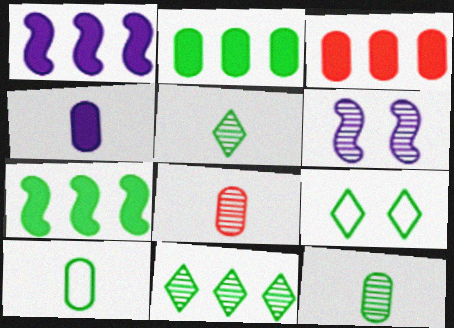[[1, 8, 9], 
[4, 8, 10], 
[6, 8, 11], 
[7, 9, 12]]